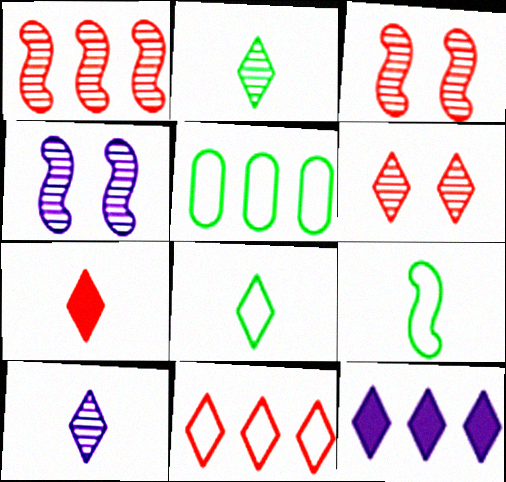[[1, 5, 12], 
[4, 5, 7], 
[6, 7, 11], 
[6, 8, 12], 
[7, 8, 10]]